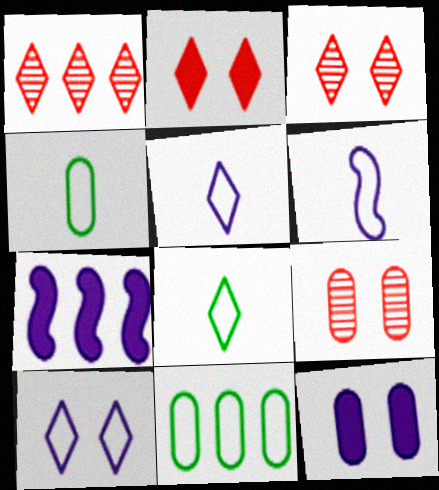[[1, 7, 11], 
[3, 4, 7], 
[7, 8, 9]]